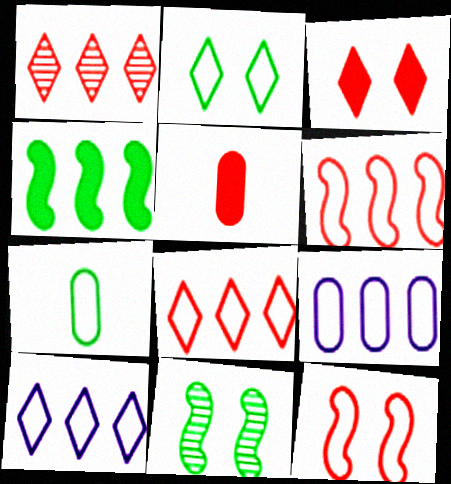[[1, 4, 9], 
[1, 5, 12], 
[5, 10, 11], 
[7, 10, 12]]